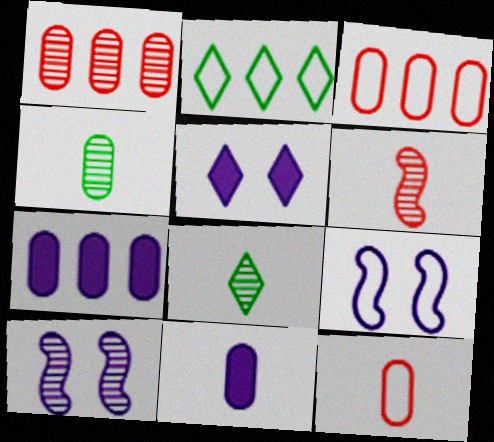[[1, 8, 10], 
[2, 9, 12], 
[4, 11, 12]]